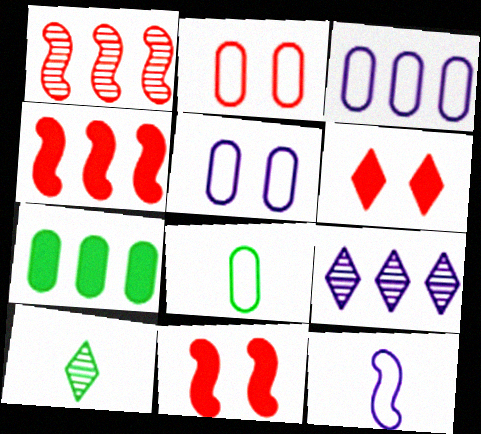[[2, 3, 8], 
[3, 10, 11], 
[4, 5, 10], 
[8, 9, 11]]